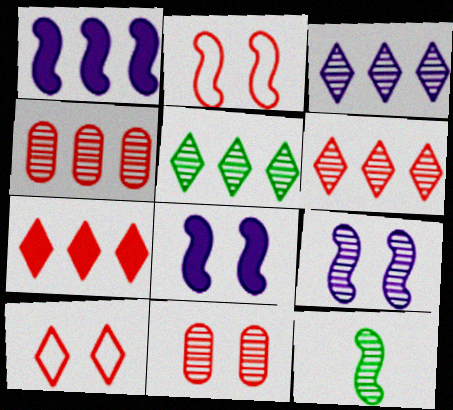[[1, 2, 12], 
[3, 5, 6], 
[3, 11, 12]]